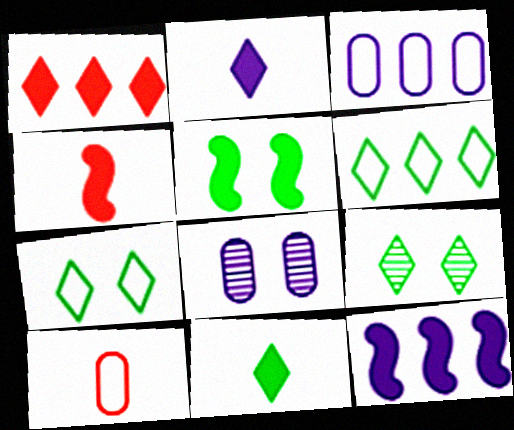[[3, 4, 9], 
[4, 5, 12], 
[4, 6, 8], 
[6, 9, 11], 
[9, 10, 12]]